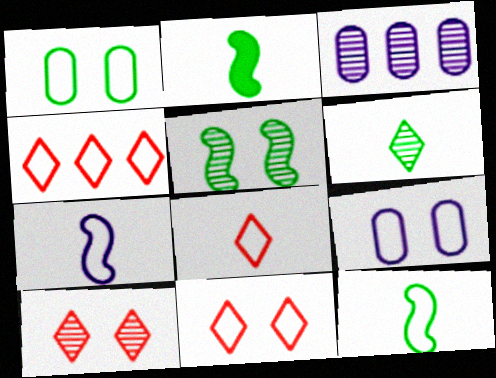[[1, 4, 7], 
[2, 3, 11], 
[4, 8, 11], 
[4, 9, 12]]